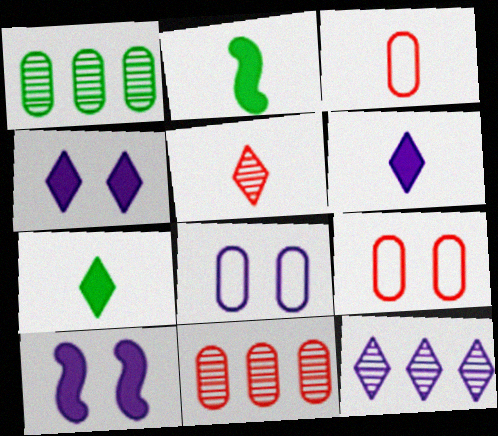[[2, 9, 12]]